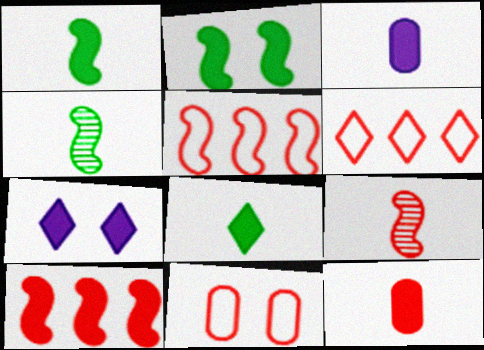[]